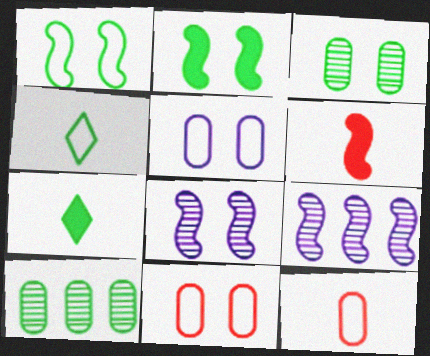[[1, 6, 9], 
[1, 7, 10], 
[2, 4, 10], 
[7, 9, 11]]